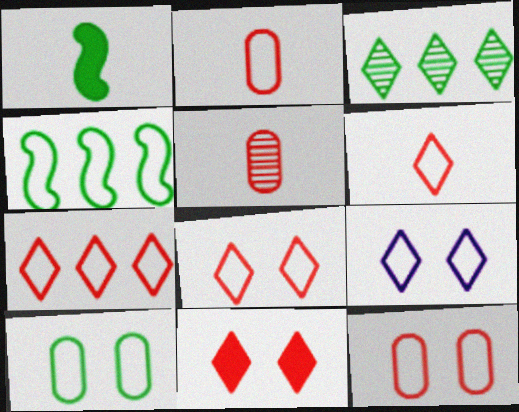[[1, 3, 10], 
[2, 4, 9], 
[6, 7, 8]]